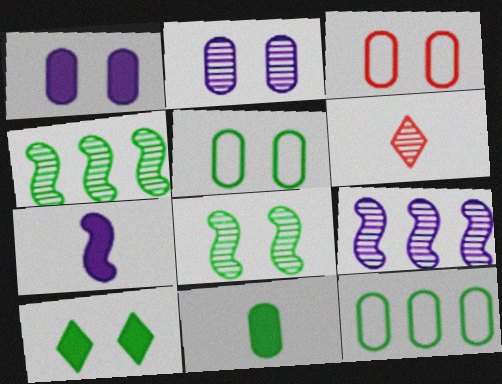[[2, 4, 6], 
[5, 8, 10]]